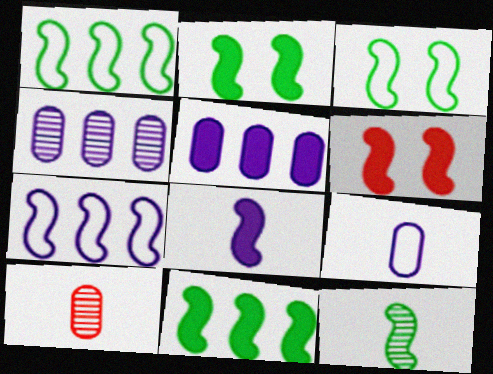[[1, 2, 12], 
[3, 11, 12], 
[6, 7, 12], 
[6, 8, 11]]